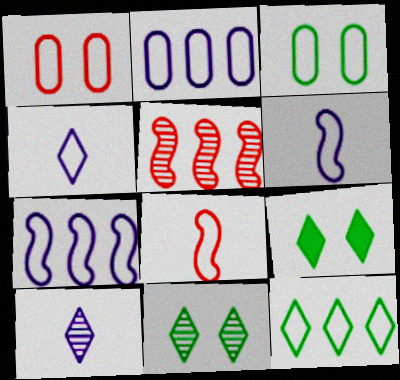[[1, 6, 12]]